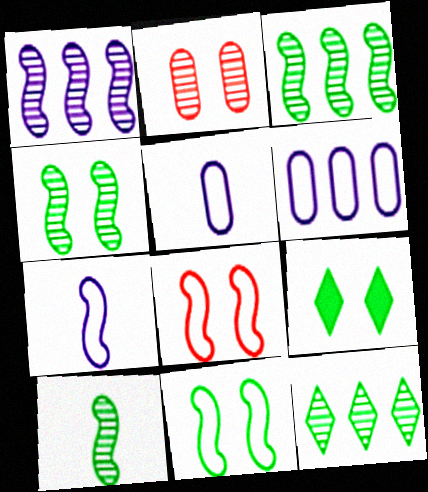[[3, 4, 10]]